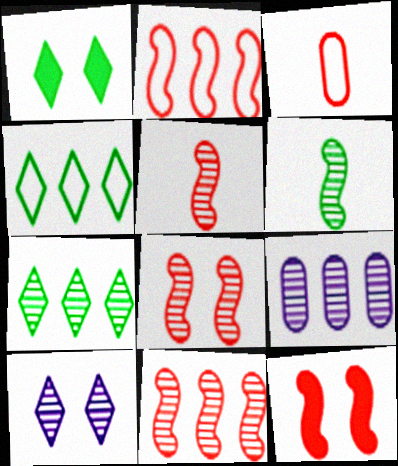[[2, 5, 12], 
[5, 8, 11], 
[7, 9, 11]]